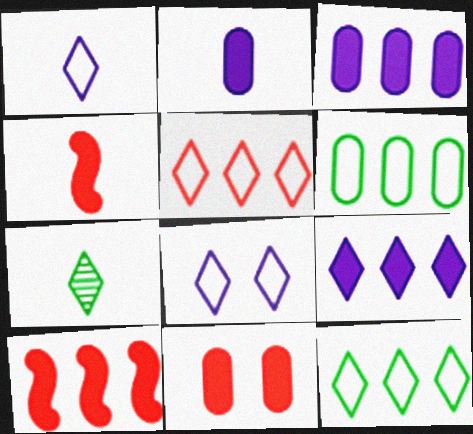[]